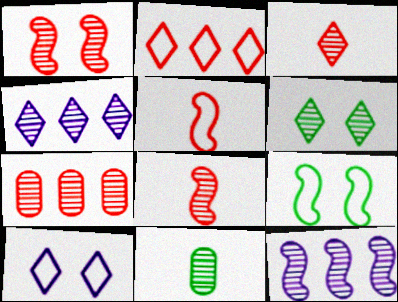[[1, 3, 7], 
[1, 4, 11], 
[3, 4, 6]]